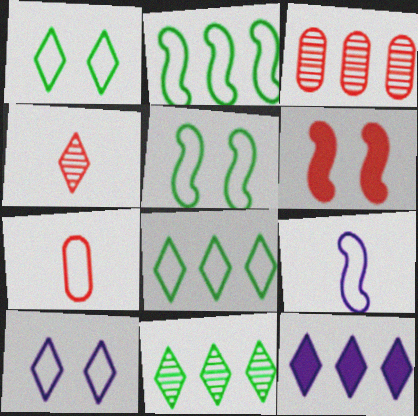[[1, 4, 12], 
[2, 3, 12], 
[2, 7, 10]]